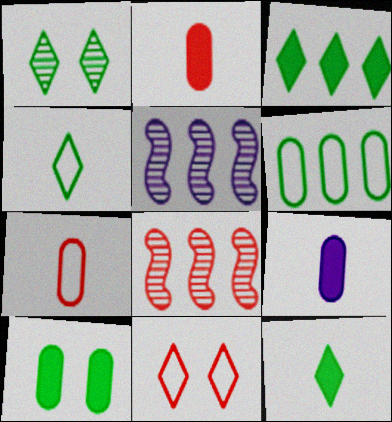[[1, 3, 4], 
[2, 8, 11]]